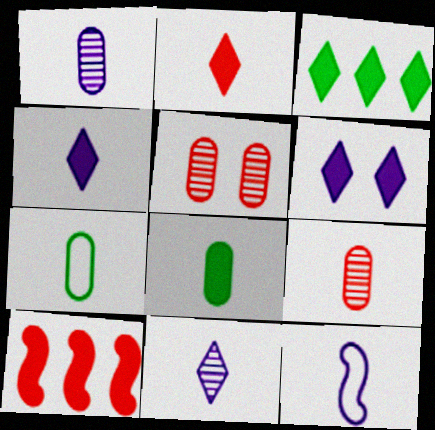[[1, 4, 12], 
[2, 3, 6], 
[3, 5, 12], 
[6, 8, 10]]